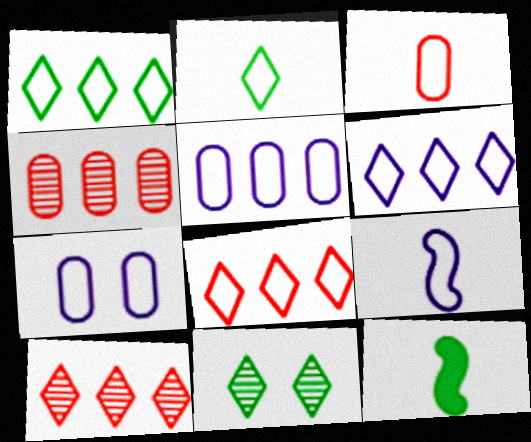[[1, 6, 8], 
[2, 3, 9], 
[6, 7, 9], 
[7, 10, 12]]